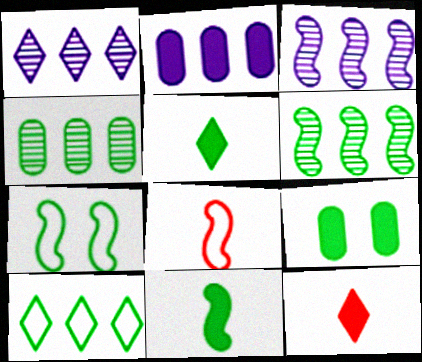[[1, 8, 9], 
[4, 5, 7], 
[6, 7, 11]]